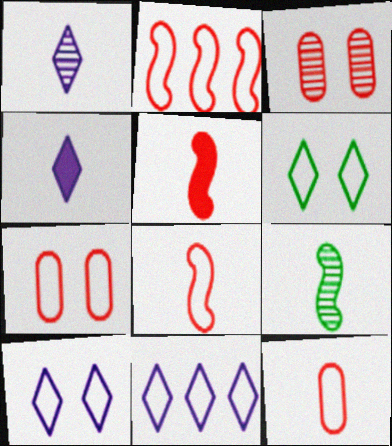[[4, 9, 12]]